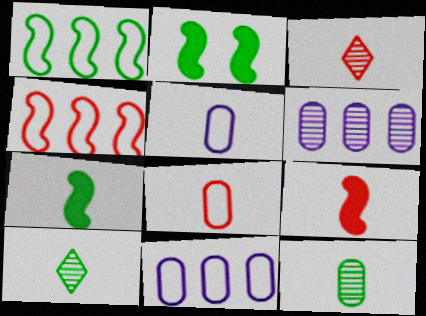[[2, 3, 11], 
[3, 5, 7], 
[3, 8, 9], 
[5, 9, 10]]